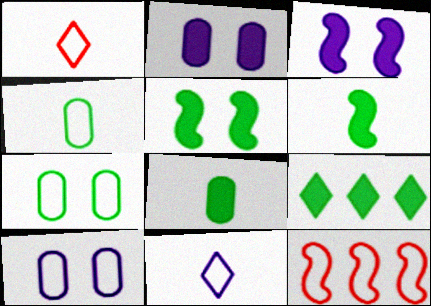[[5, 8, 9], 
[7, 11, 12]]